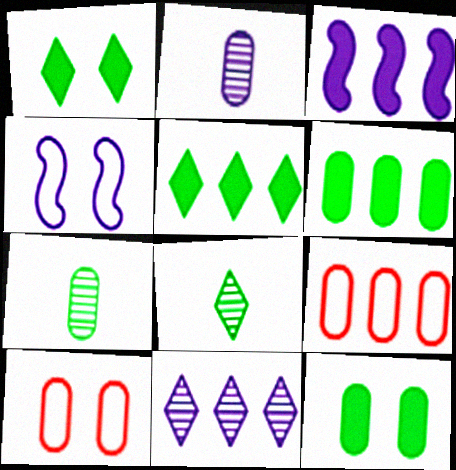[[2, 6, 10], 
[2, 9, 12], 
[3, 8, 10]]